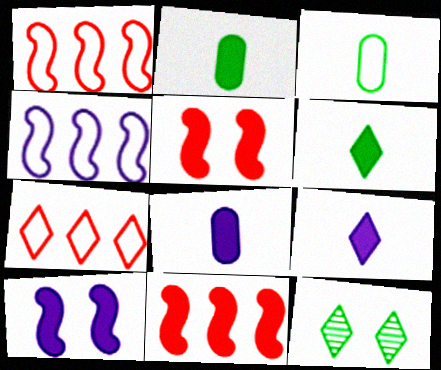[[1, 8, 12], 
[7, 9, 12]]